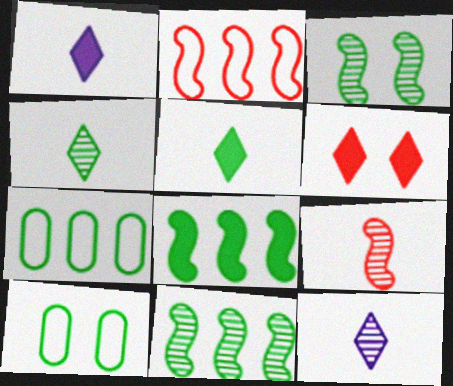[[3, 5, 7], 
[4, 8, 10], 
[5, 10, 11]]